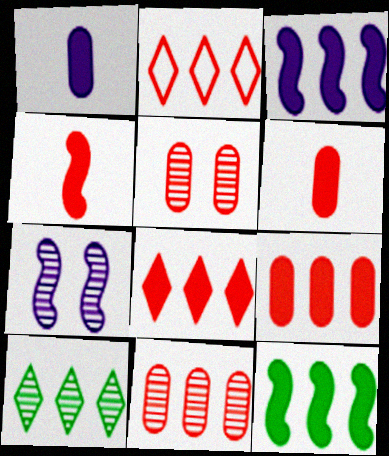[[2, 4, 5]]